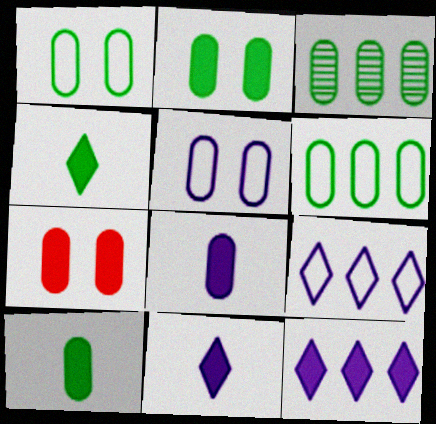[[1, 3, 10]]